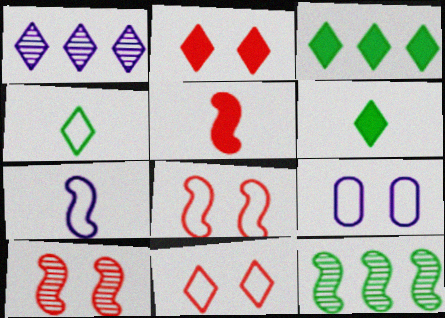[[1, 2, 4], 
[1, 6, 11]]